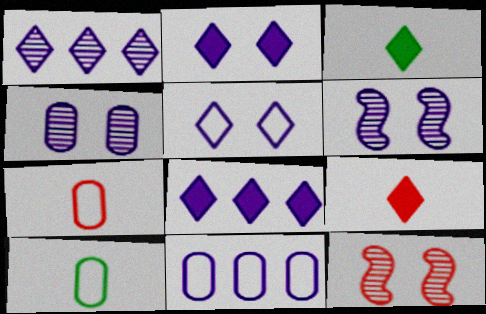[[3, 11, 12], 
[8, 10, 12]]